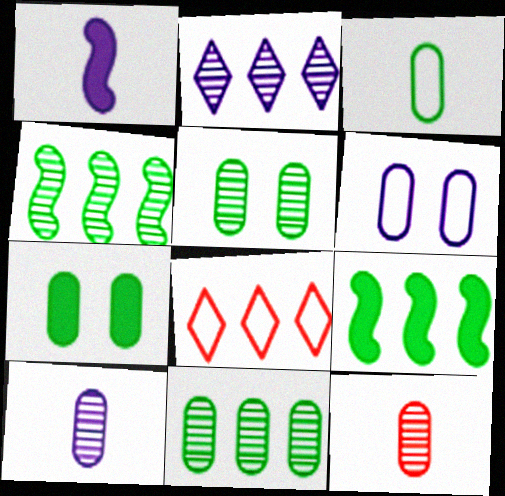[[1, 2, 6], 
[1, 5, 8], 
[3, 7, 11]]